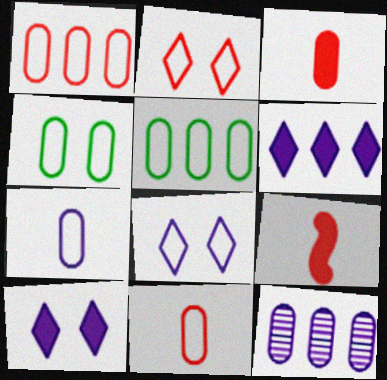[[1, 4, 7], 
[3, 4, 12]]